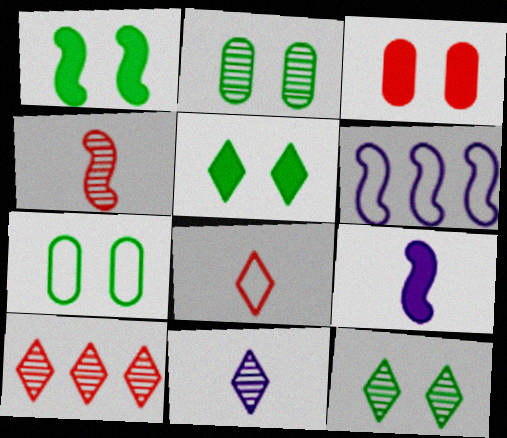[[1, 4, 6], 
[1, 7, 12], 
[6, 7, 8], 
[7, 9, 10], 
[10, 11, 12]]